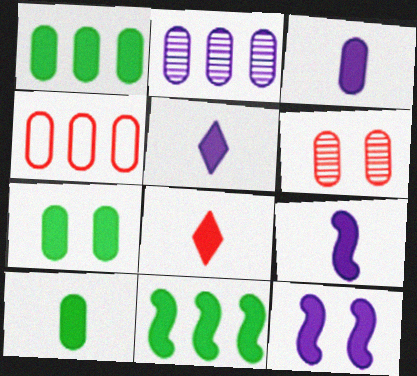[[1, 2, 4], 
[1, 7, 10], 
[1, 8, 12], 
[3, 5, 9], 
[8, 9, 10]]